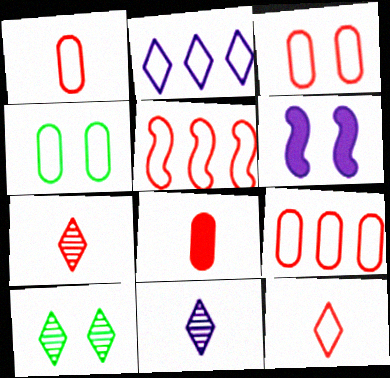[[1, 3, 9], 
[3, 5, 12], 
[3, 6, 10]]